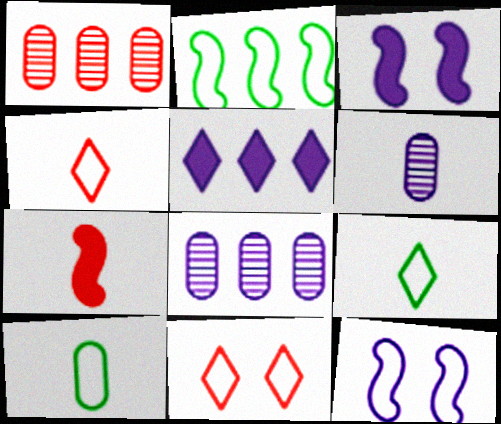[[1, 2, 5], 
[1, 3, 9], 
[1, 7, 11], 
[5, 6, 12], 
[6, 7, 9]]